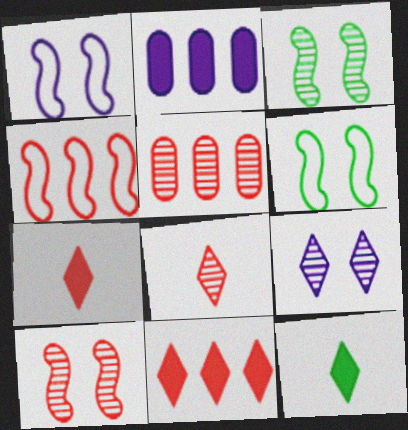[[1, 5, 12], 
[2, 6, 8], 
[4, 5, 11], 
[5, 8, 10]]